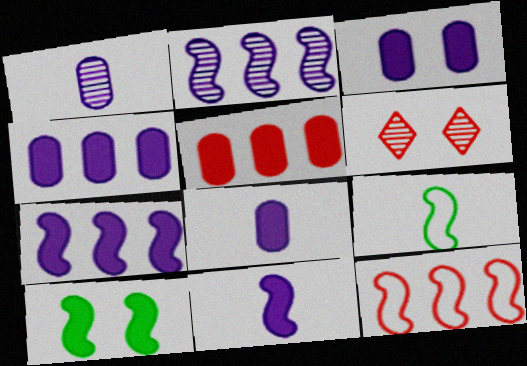[[3, 4, 8], 
[4, 6, 9]]